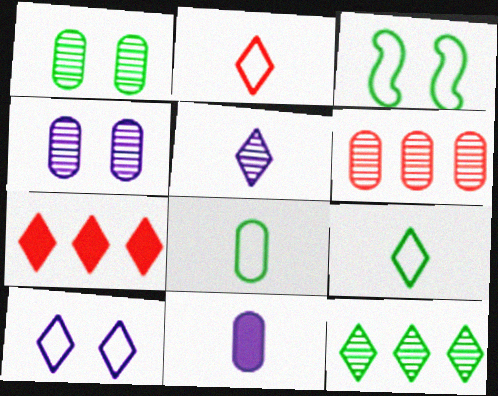[]